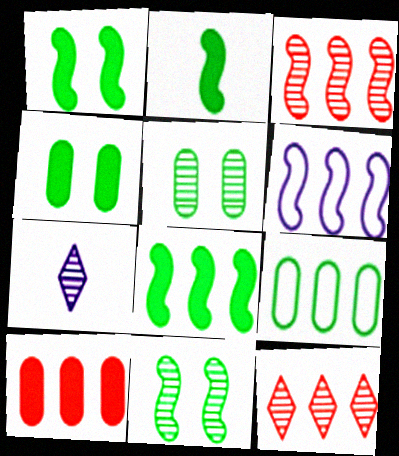[[1, 2, 8], 
[3, 5, 7], 
[3, 6, 8]]